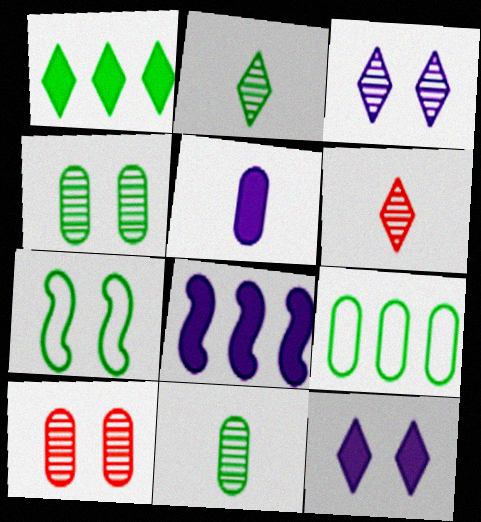[[1, 7, 11], 
[5, 8, 12], 
[5, 9, 10], 
[7, 10, 12]]